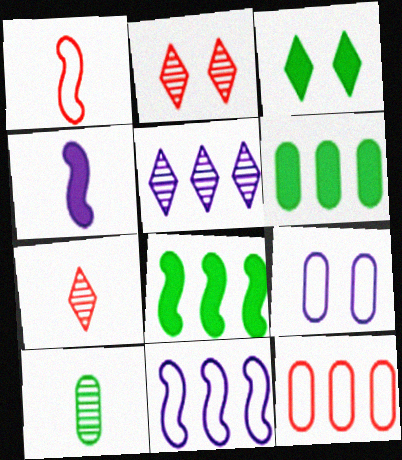[[4, 5, 9], 
[5, 8, 12], 
[7, 8, 9]]